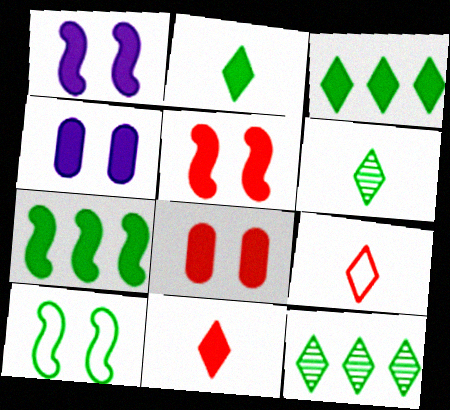[[4, 7, 11]]